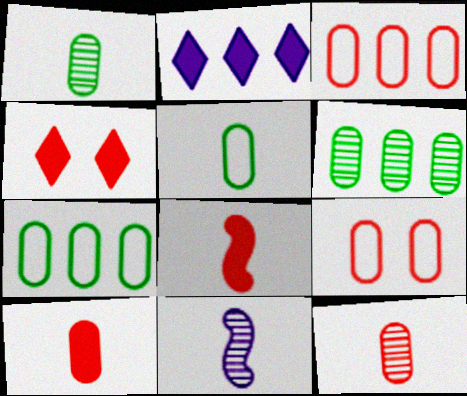[[4, 7, 11]]